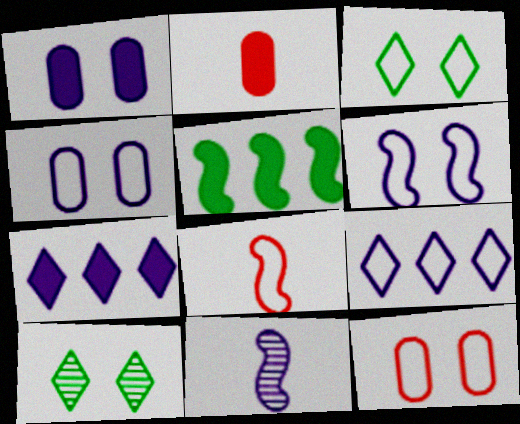[[1, 9, 11], 
[3, 6, 12], 
[4, 7, 11]]